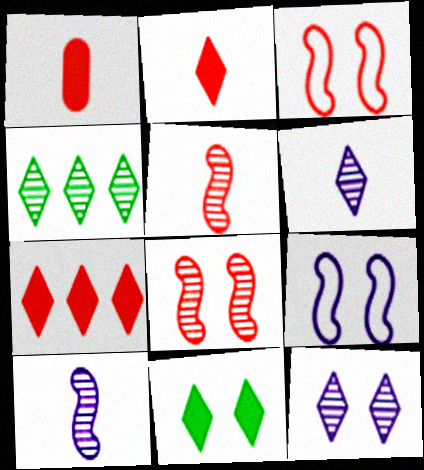[[1, 4, 9]]